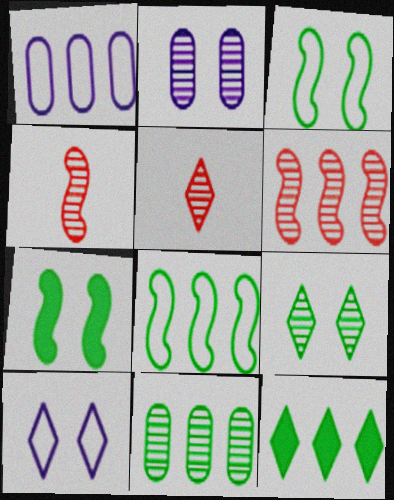[[1, 5, 7], 
[1, 6, 12], 
[5, 10, 12], 
[8, 11, 12]]